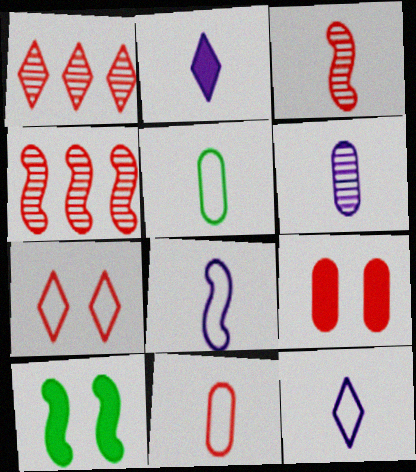[[2, 3, 5], 
[2, 6, 8], 
[4, 8, 10]]